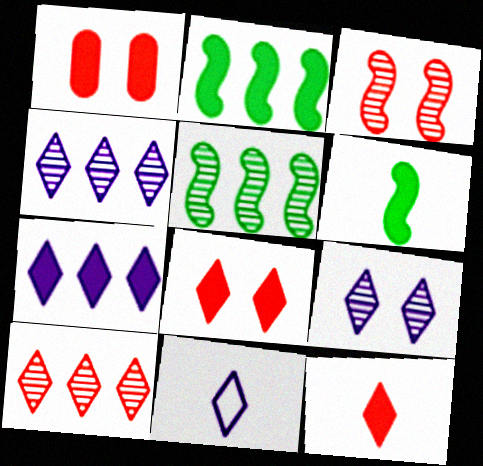[[1, 5, 11], 
[1, 6, 7], 
[7, 9, 11]]